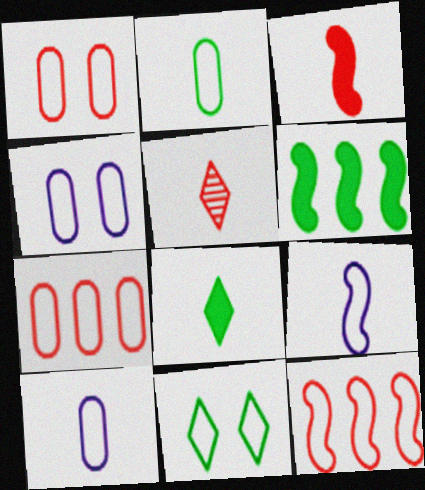[[2, 4, 7], 
[4, 5, 6], 
[7, 9, 11], 
[10, 11, 12]]